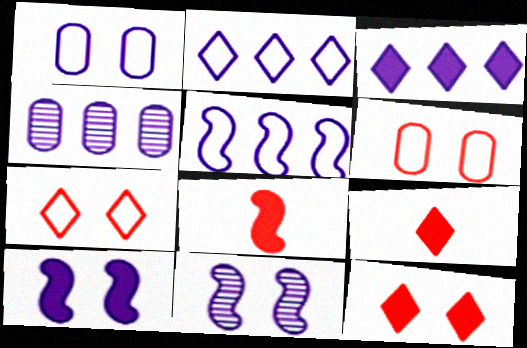[[3, 4, 5]]